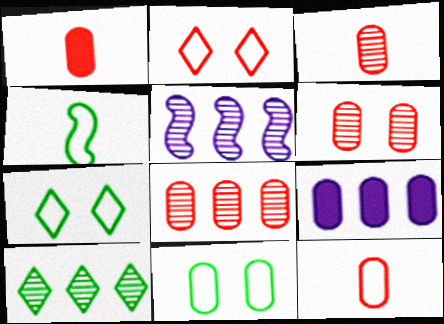[[1, 3, 12], 
[1, 5, 7], 
[3, 6, 8], 
[3, 9, 11], 
[5, 8, 10]]